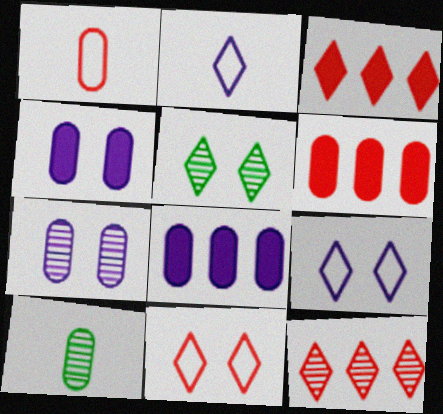[[2, 3, 5]]